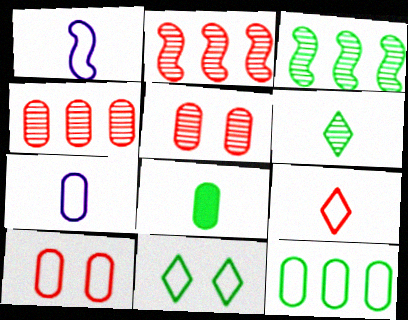[[3, 8, 11], 
[7, 10, 12]]